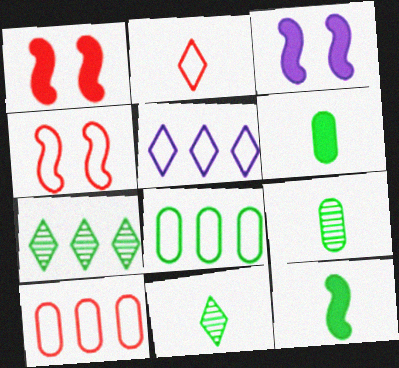[[1, 5, 9], 
[2, 4, 10], 
[3, 10, 11]]